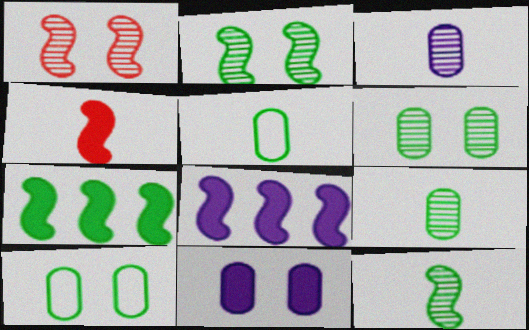[]